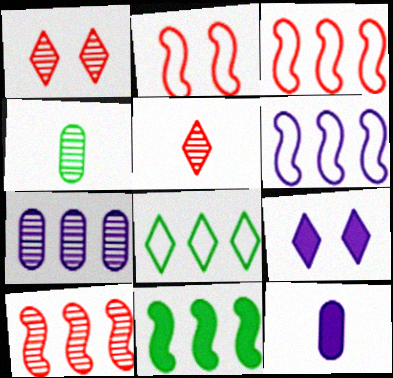[[3, 4, 9], 
[5, 8, 9], 
[6, 10, 11]]